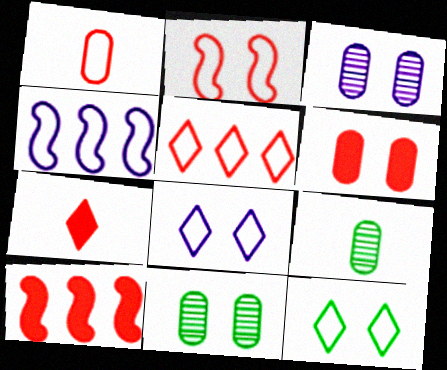[[1, 2, 5], 
[1, 4, 12], 
[4, 7, 11], 
[6, 7, 10], 
[8, 9, 10]]